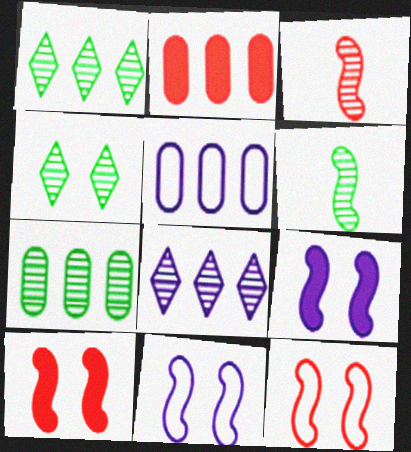[[2, 5, 7], 
[4, 6, 7]]